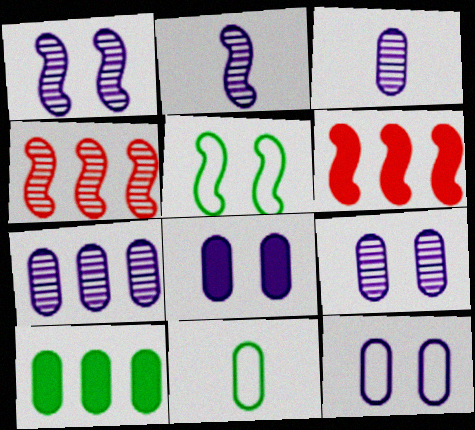[[2, 5, 6], 
[3, 7, 9], 
[8, 9, 12]]